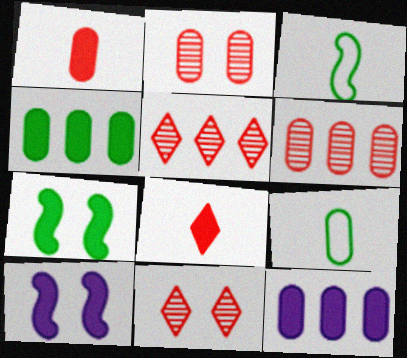[[2, 9, 12], 
[3, 11, 12], 
[4, 8, 10], 
[5, 9, 10], 
[7, 8, 12]]